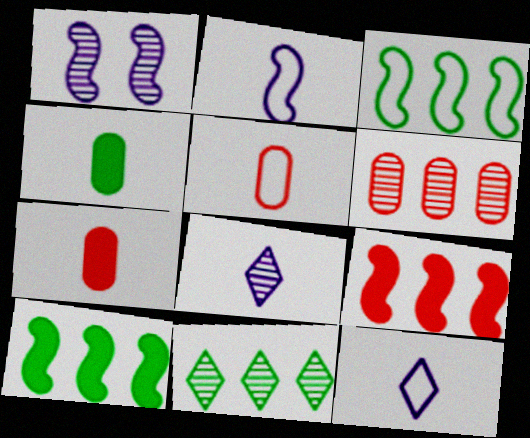[]